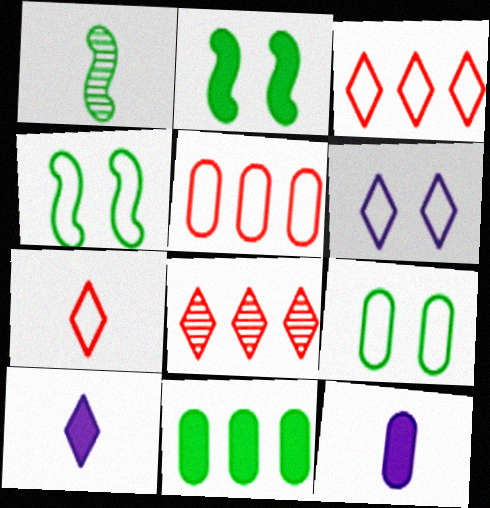[[1, 7, 12], 
[4, 8, 12]]